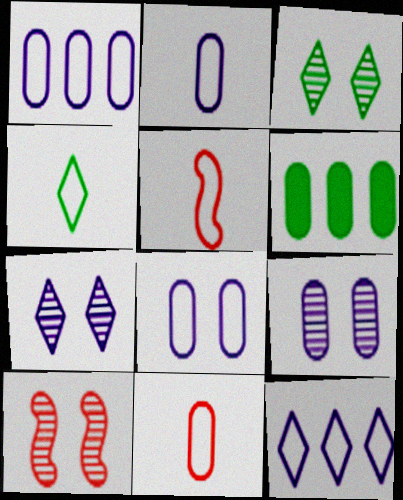[[1, 2, 8], 
[2, 4, 5], 
[3, 9, 10], 
[5, 6, 7], 
[6, 9, 11]]